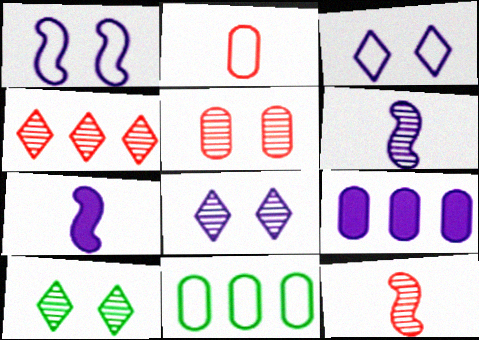[[3, 6, 9], 
[4, 5, 12]]